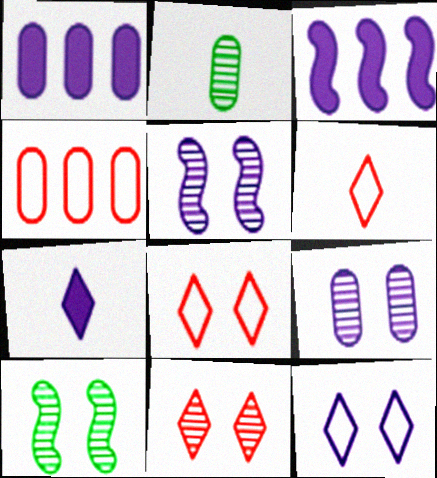[[1, 6, 10], 
[2, 3, 8], 
[4, 7, 10], 
[9, 10, 11]]